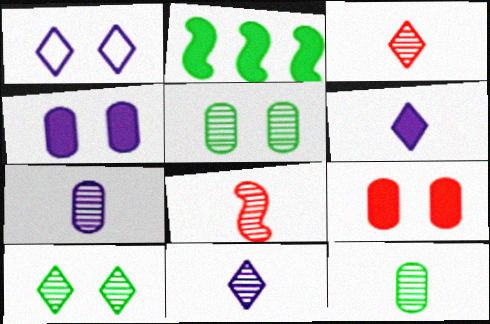[[2, 6, 9], 
[8, 11, 12]]